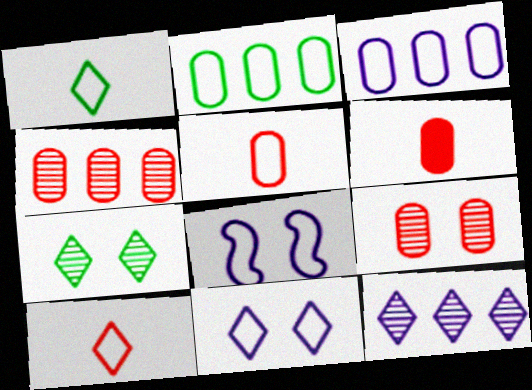[[2, 8, 10]]